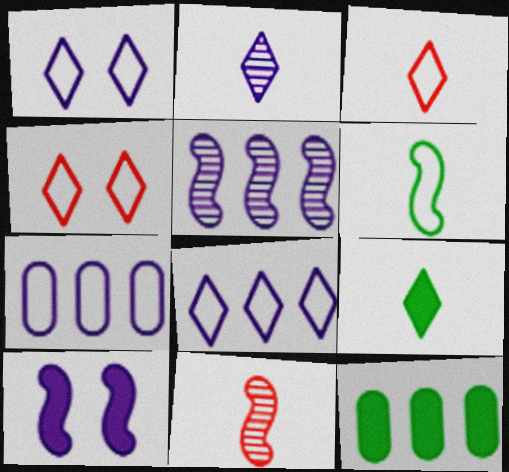[[1, 11, 12], 
[2, 3, 9], 
[2, 7, 10], 
[4, 6, 7]]